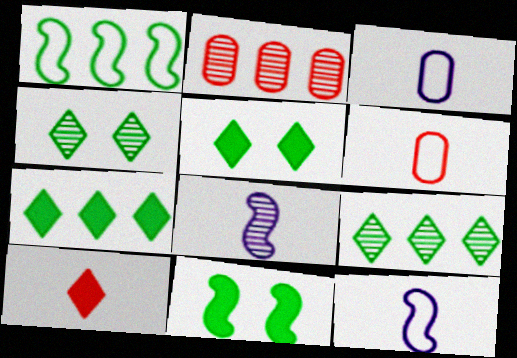[[2, 4, 8], 
[2, 5, 12]]